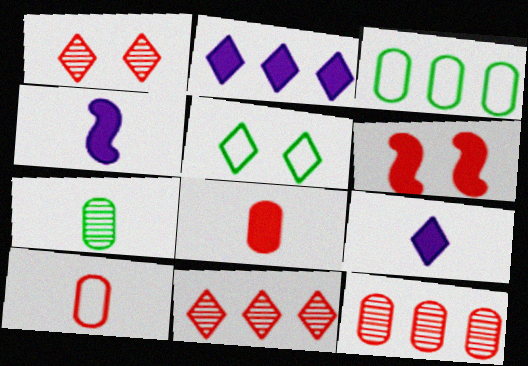[[1, 3, 4], 
[4, 5, 12], 
[5, 9, 11], 
[6, 10, 11]]